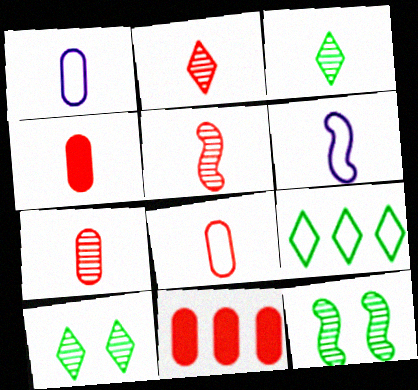[[2, 5, 7], 
[3, 4, 6], 
[4, 7, 8], 
[6, 10, 11]]